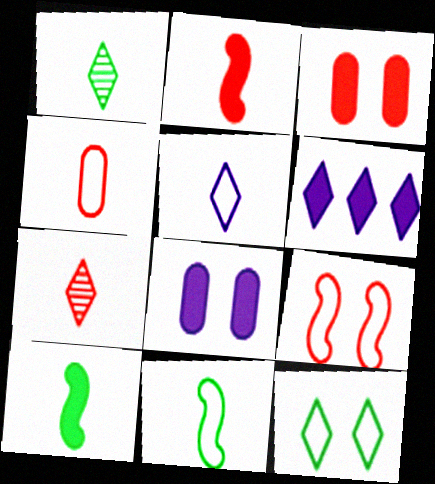[[2, 4, 7], 
[3, 6, 10], 
[4, 5, 11], 
[6, 7, 12]]